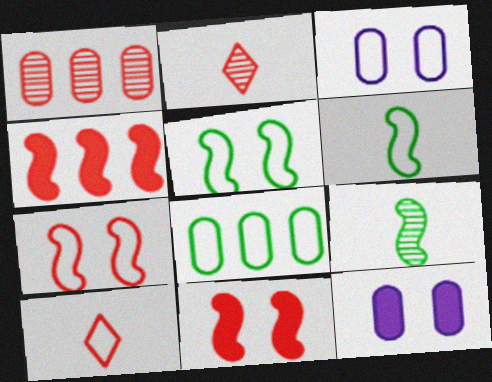[[1, 10, 11]]